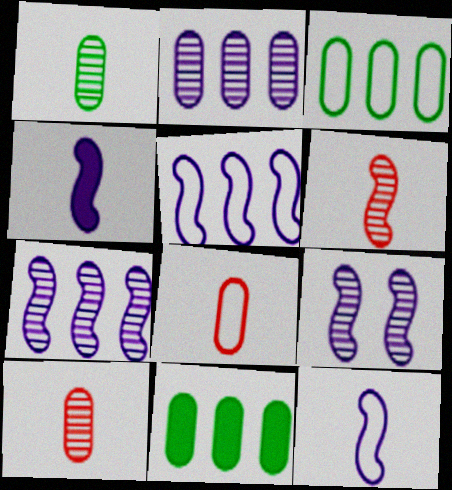[[4, 5, 9]]